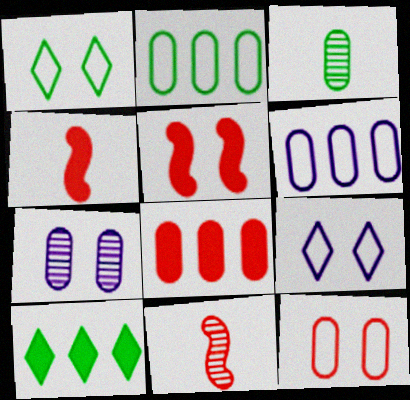[[1, 5, 7]]